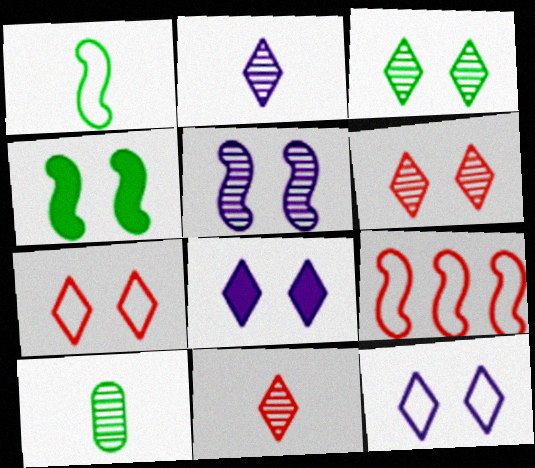[[3, 7, 8], 
[8, 9, 10]]